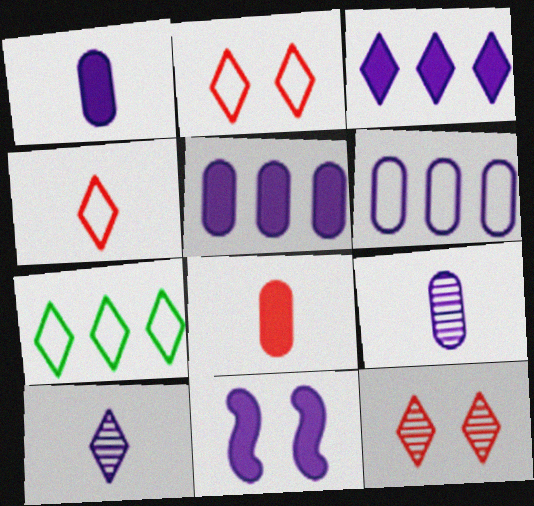[[1, 3, 11], 
[6, 10, 11]]